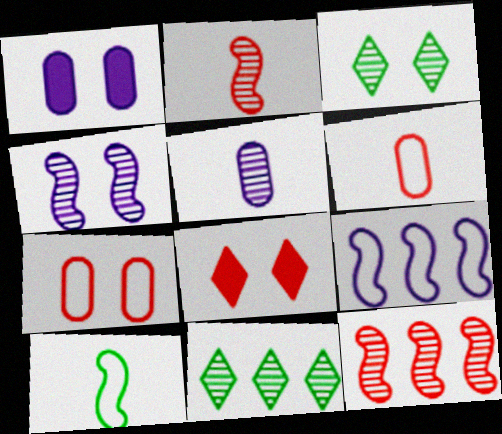[[3, 5, 12], 
[6, 8, 12]]